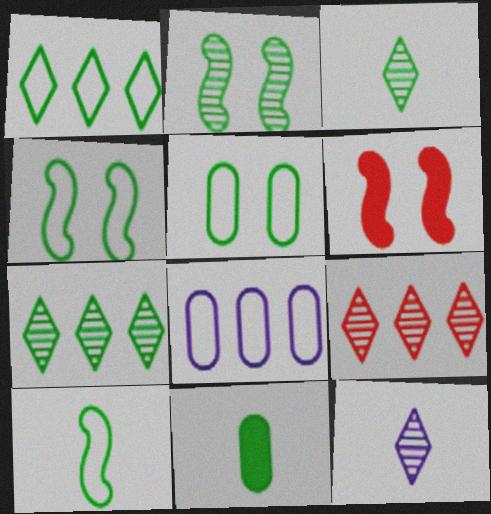[[1, 2, 11], 
[1, 5, 10], 
[3, 6, 8], 
[3, 10, 11], 
[4, 7, 11]]